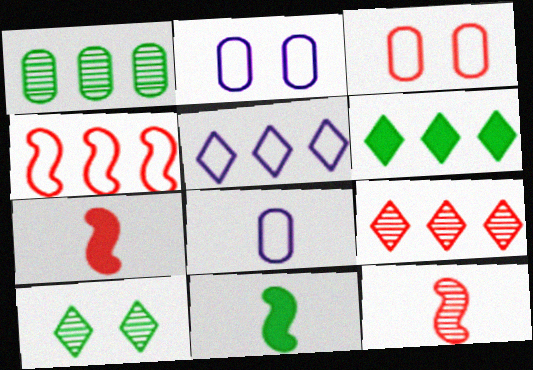[[2, 6, 12], 
[2, 9, 11], 
[3, 7, 9], 
[5, 6, 9]]